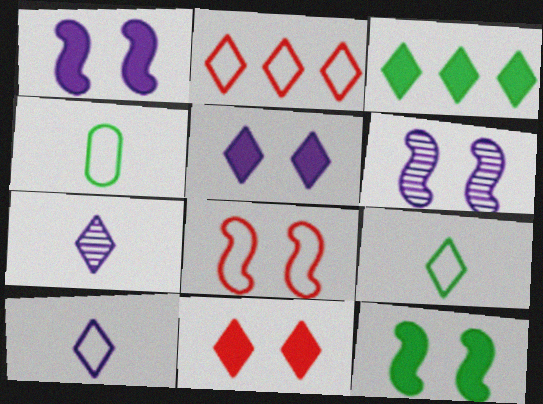[[6, 8, 12]]